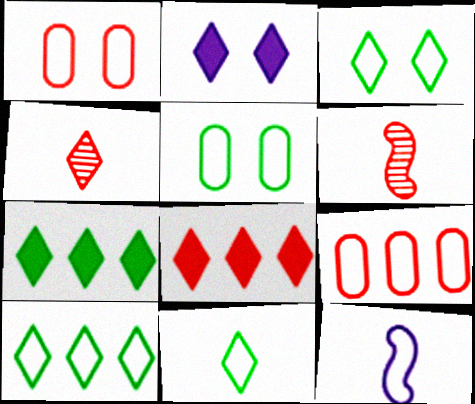[[1, 6, 8], 
[1, 10, 12], 
[2, 4, 10], 
[3, 9, 12], 
[3, 10, 11]]